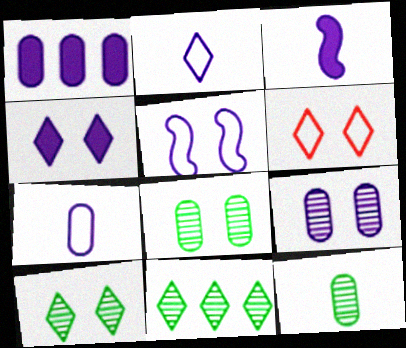[[1, 3, 4], 
[1, 7, 9], 
[4, 5, 9], 
[4, 6, 10]]